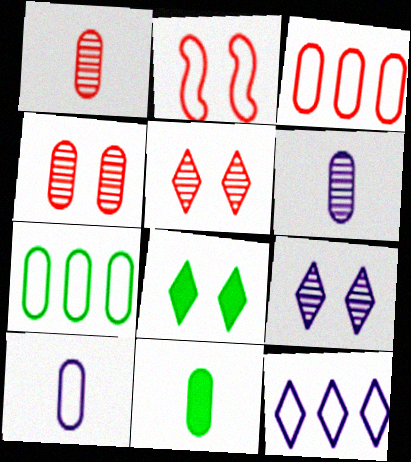[[1, 10, 11]]